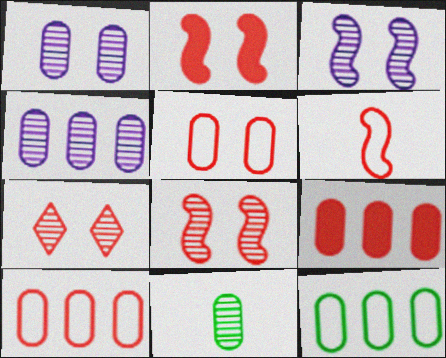[[2, 5, 7], 
[4, 9, 12], 
[6, 7, 9]]